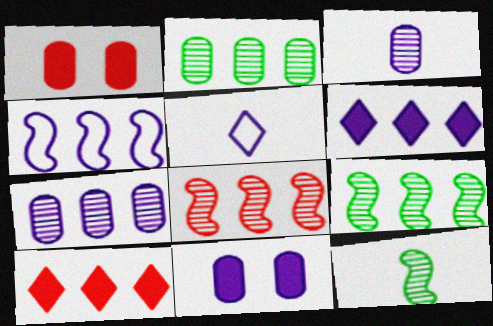[[1, 5, 9], 
[2, 4, 10], 
[4, 6, 7]]